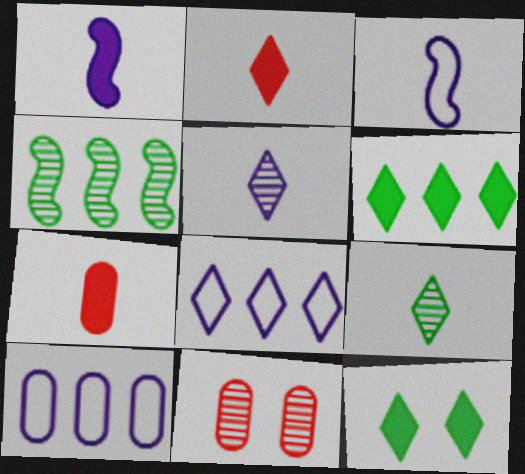[[3, 6, 11], 
[3, 7, 9], 
[4, 5, 11]]